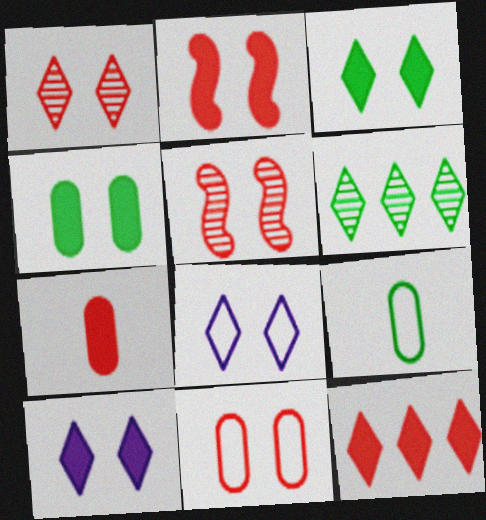[[1, 2, 11], 
[1, 3, 8], 
[2, 4, 10], 
[2, 7, 12], 
[4, 5, 8]]